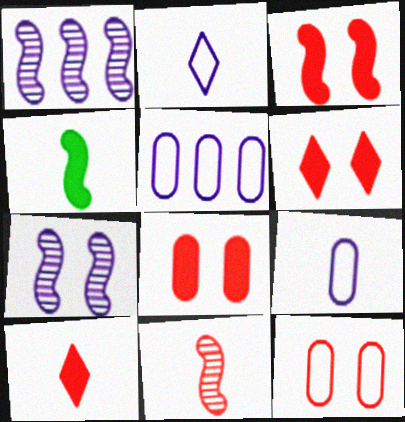[[3, 6, 8]]